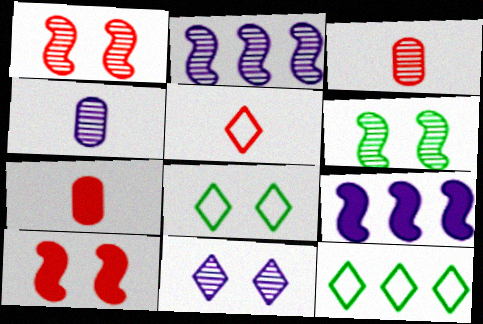[[2, 4, 11], 
[2, 7, 8], 
[3, 8, 9], 
[4, 10, 12]]